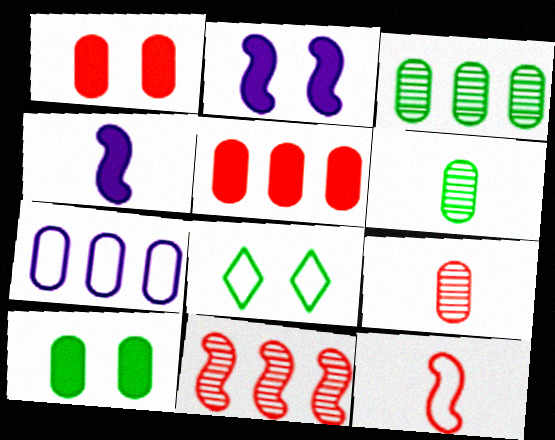[[1, 6, 7], 
[3, 5, 7], 
[7, 8, 12], 
[7, 9, 10]]